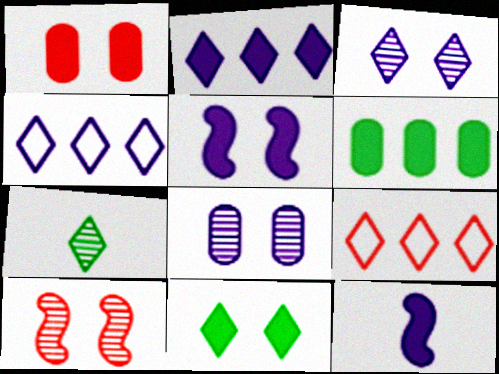[[1, 5, 11], 
[4, 8, 12]]